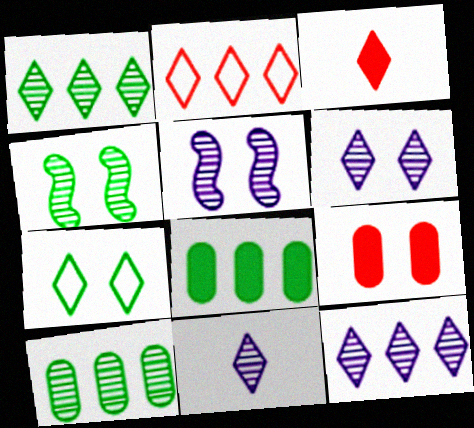[[3, 7, 12], 
[5, 7, 9], 
[6, 11, 12]]